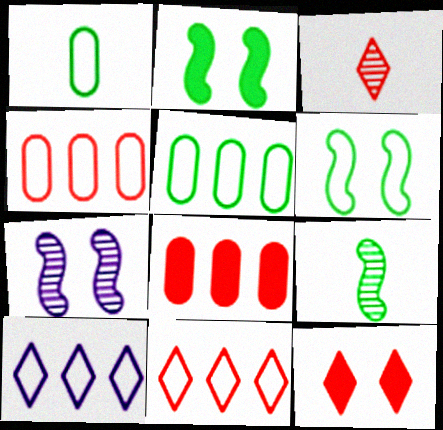[[3, 11, 12]]